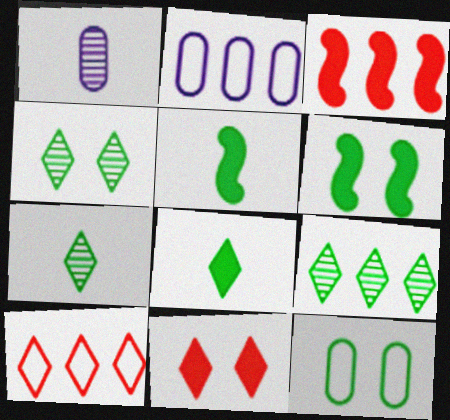[[1, 6, 10], 
[2, 3, 9], 
[4, 6, 12], 
[4, 7, 9], 
[5, 9, 12]]